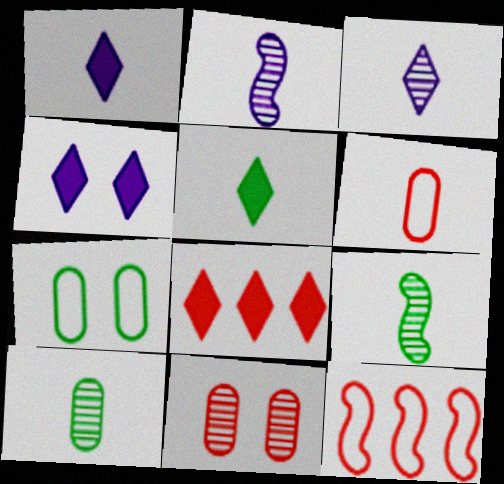[[1, 6, 9], 
[2, 5, 6], 
[2, 7, 8], 
[4, 5, 8], 
[4, 10, 12]]